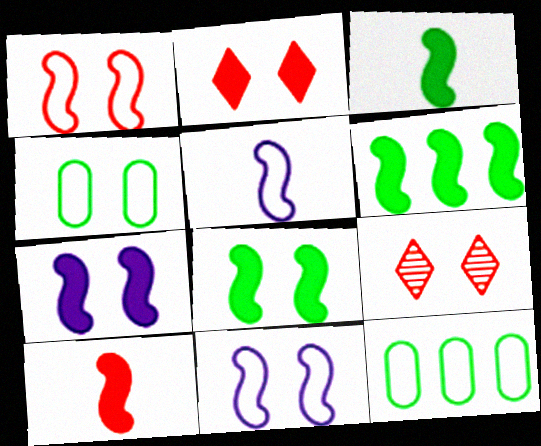[[3, 6, 8], 
[4, 7, 9], 
[6, 7, 10]]